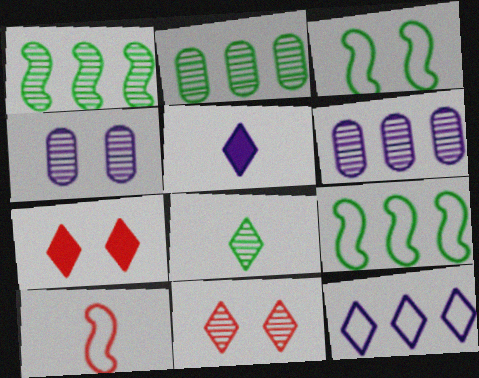[[3, 4, 7], 
[7, 8, 12]]